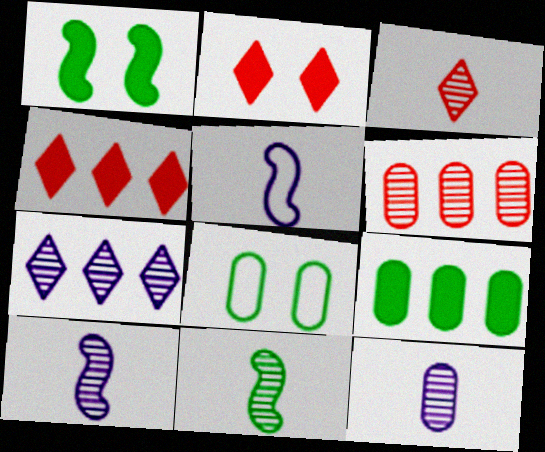[[3, 11, 12], 
[4, 8, 10]]